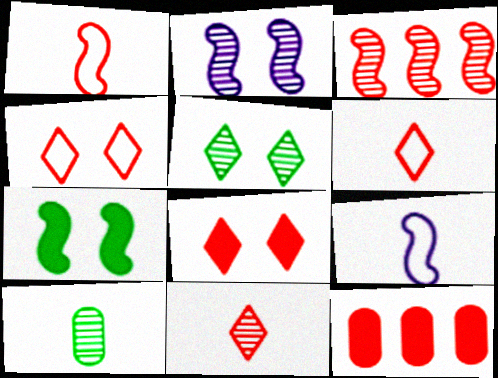[[3, 7, 9], 
[5, 9, 12]]